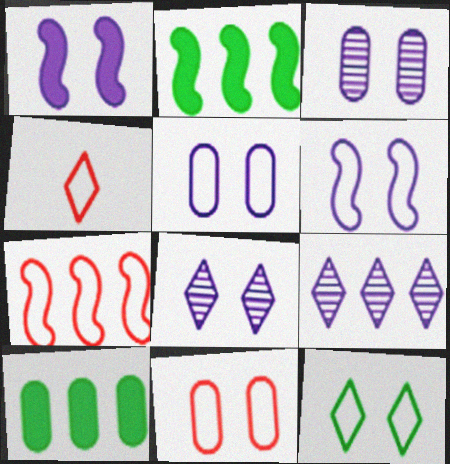[[1, 5, 8], 
[2, 3, 4], 
[4, 7, 11], 
[6, 11, 12], 
[7, 9, 10]]